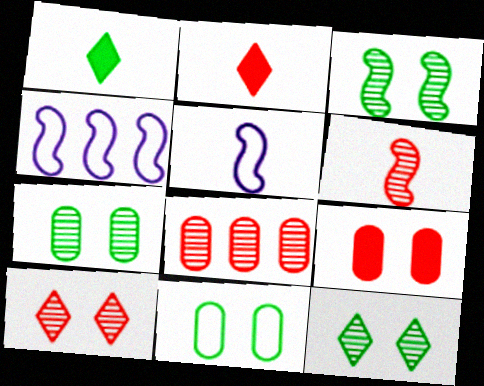[[2, 4, 7], 
[3, 7, 12], 
[6, 8, 10]]